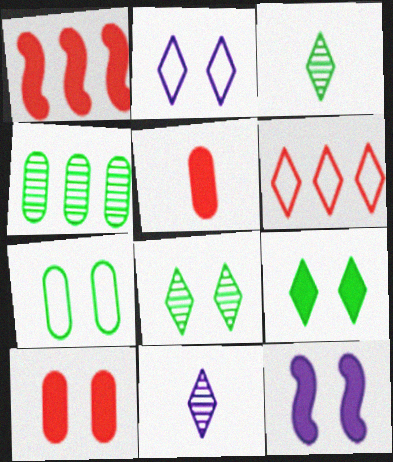[[1, 7, 11], 
[6, 9, 11], 
[9, 10, 12]]